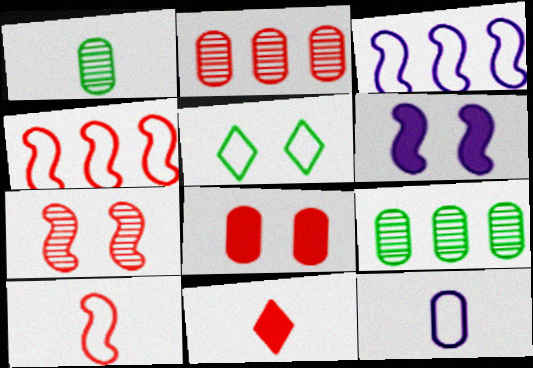[[4, 5, 12], 
[8, 9, 12]]